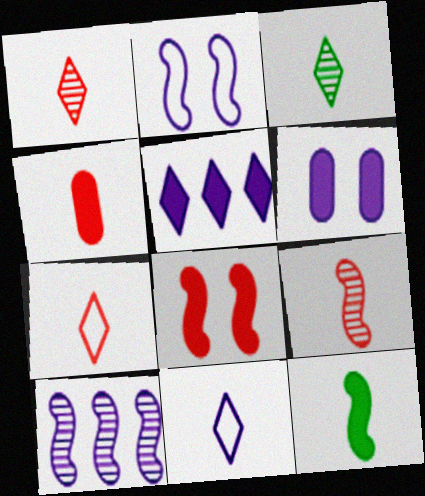[[4, 7, 9], 
[6, 10, 11]]